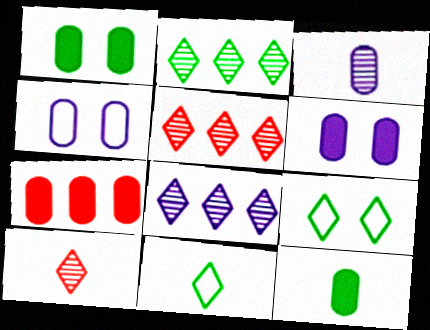[[2, 5, 8], 
[6, 7, 12]]